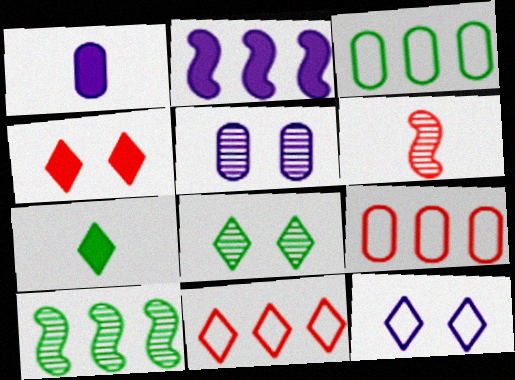[[4, 6, 9], 
[4, 8, 12]]